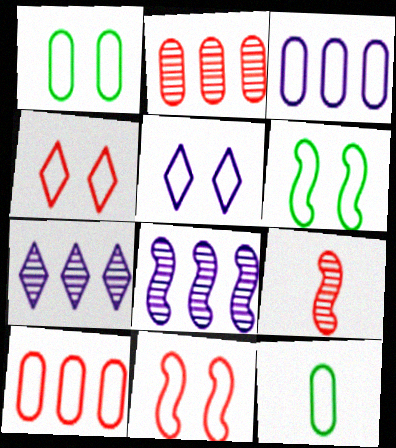[[1, 5, 11]]